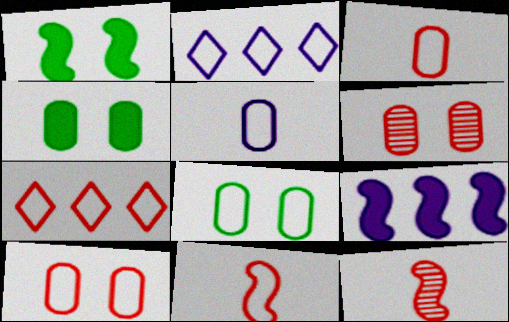[[2, 4, 12], 
[2, 8, 11], 
[7, 10, 11]]